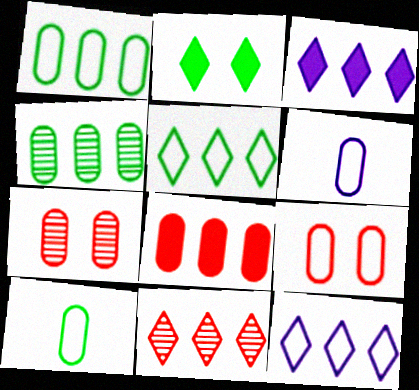[[1, 6, 9], 
[3, 5, 11]]